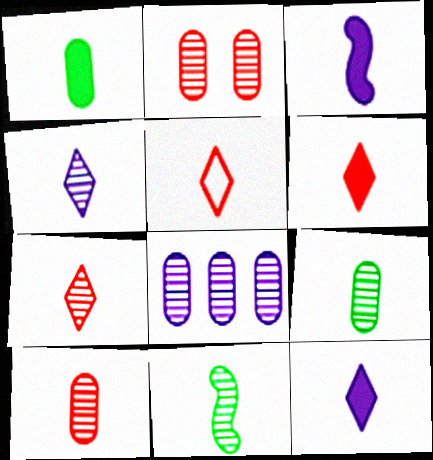[[1, 3, 6], 
[2, 8, 9], 
[3, 5, 9], 
[4, 10, 11], 
[5, 6, 7]]